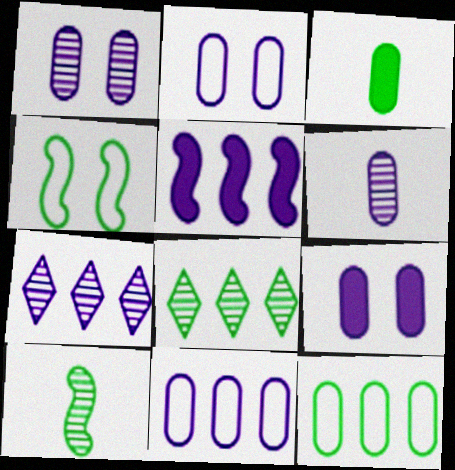[[1, 2, 9], 
[3, 4, 8], 
[5, 7, 11], 
[6, 9, 11]]